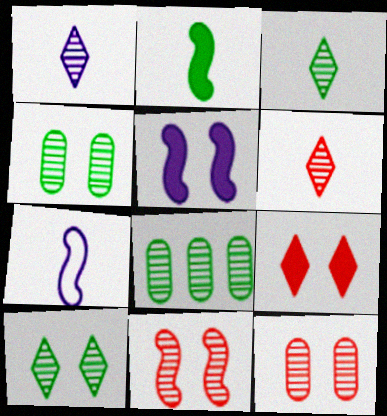[[1, 3, 6], 
[1, 8, 11], 
[7, 8, 9]]